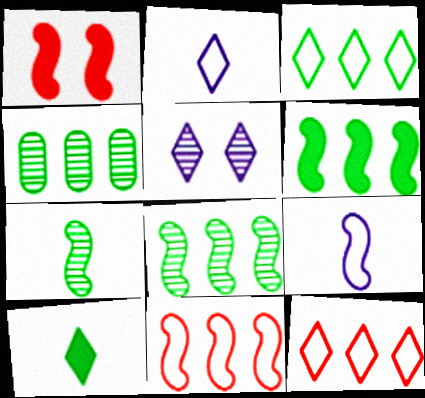[[1, 2, 4], 
[1, 8, 9], 
[3, 4, 6], 
[5, 10, 12]]